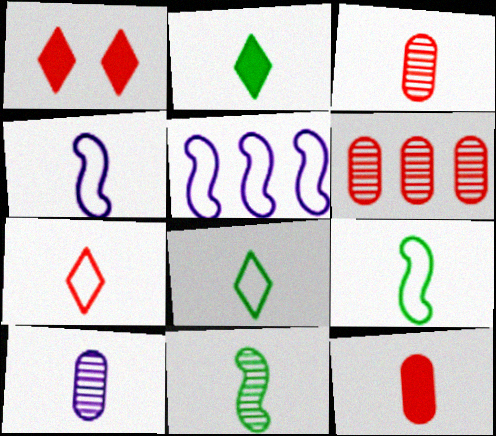[[2, 3, 4]]